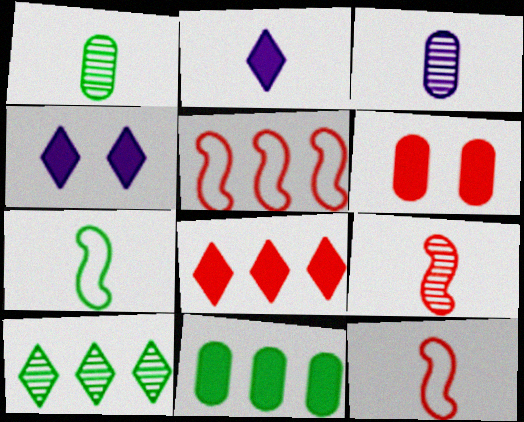[[1, 2, 12], 
[1, 4, 5]]